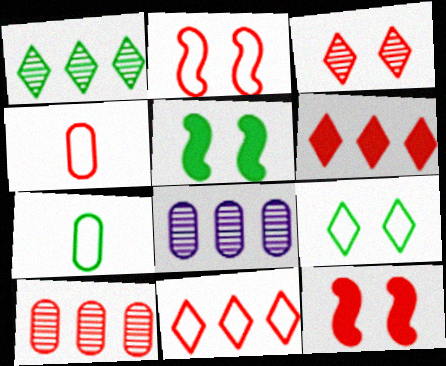[[1, 5, 7], 
[2, 4, 11]]